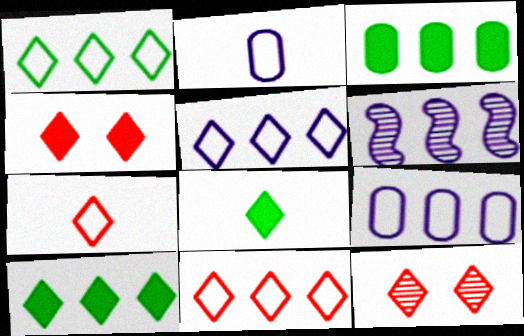[[1, 5, 11], 
[3, 6, 11], 
[5, 8, 12]]